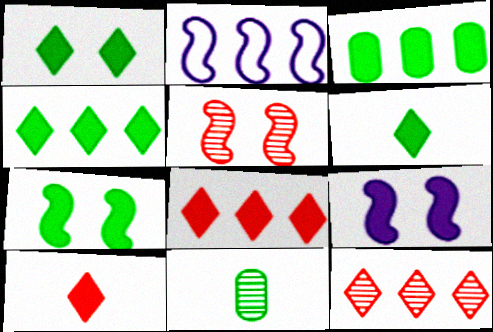[[1, 4, 6], 
[2, 3, 12], 
[3, 6, 7], 
[3, 9, 10]]